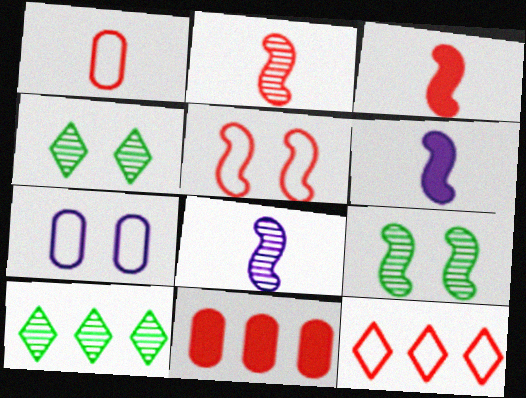[[1, 5, 12], 
[3, 7, 10]]